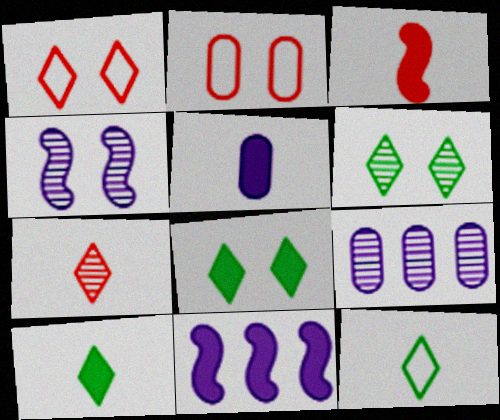[[2, 4, 8], 
[3, 5, 10]]